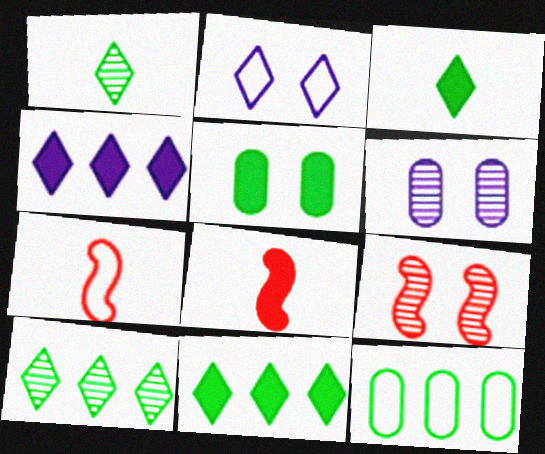[[2, 5, 9], 
[2, 7, 12], 
[4, 5, 8], 
[6, 7, 11]]